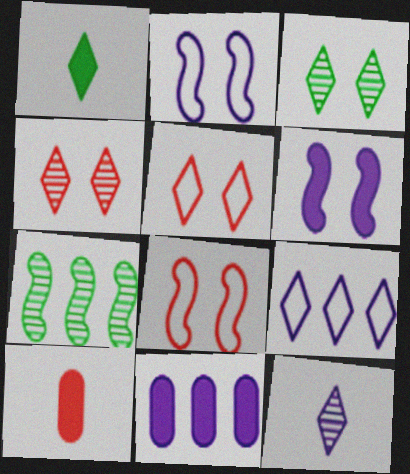[[1, 4, 9], 
[2, 11, 12]]